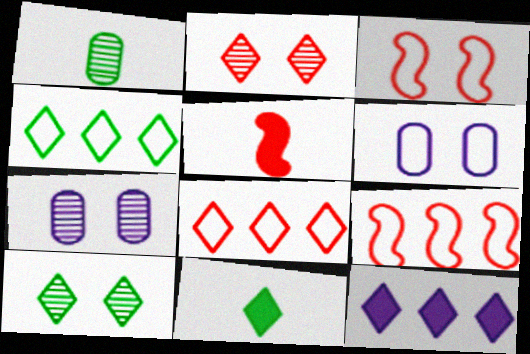[[1, 3, 12], 
[4, 5, 7], 
[4, 10, 11], 
[7, 9, 11]]